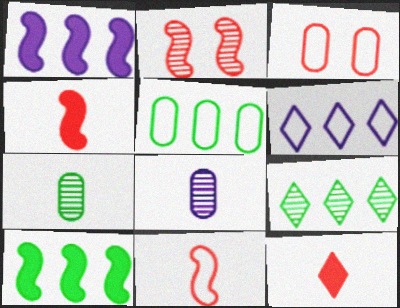[[2, 8, 9], 
[5, 9, 10]]